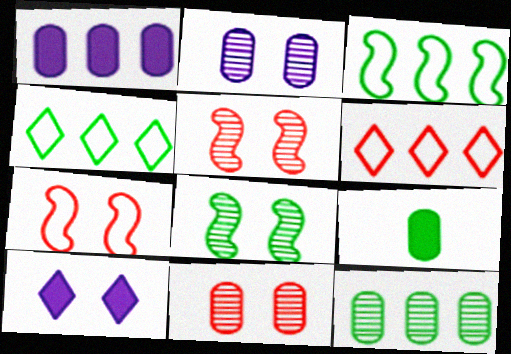[[4, 8, 9]]